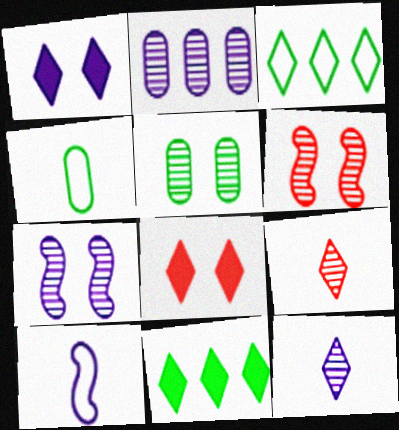[[1, 2, 10], 
[1, 3, 9], 
[2, 7, 12], 
[3, 8, 12]]